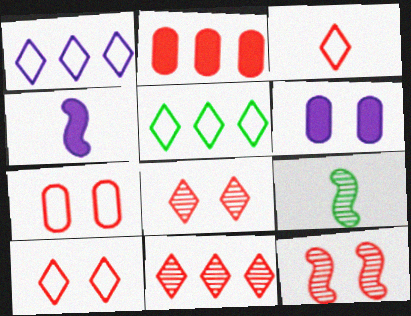[[2, 3, 12]]